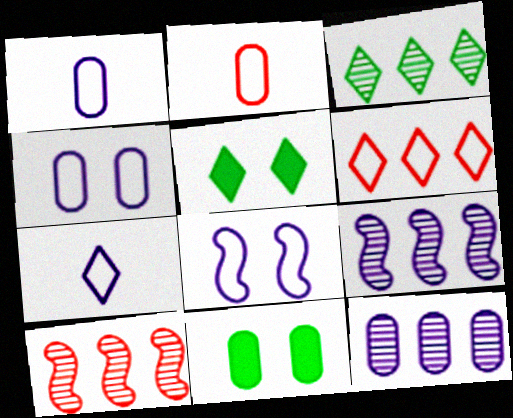[[1, 5, 10], 
[2, 5, 9], 
[2, 11, 12], 
[3, 10, 12], 
[7, 10, 11]]